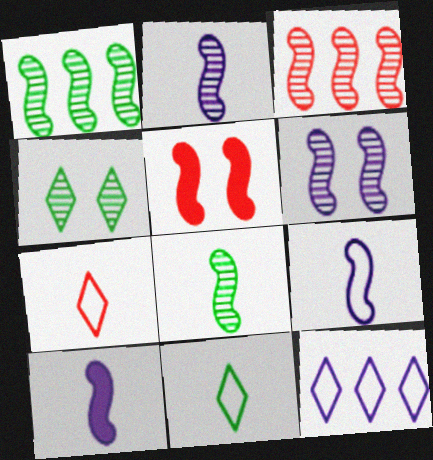[[1, 5, 9], 
[2, 9, 10], 
[3, 6, 8]]